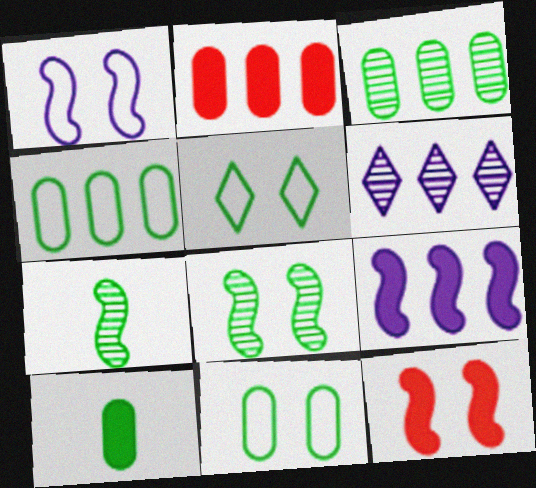[[1, 8, 12], 
[3, 10, 11]]